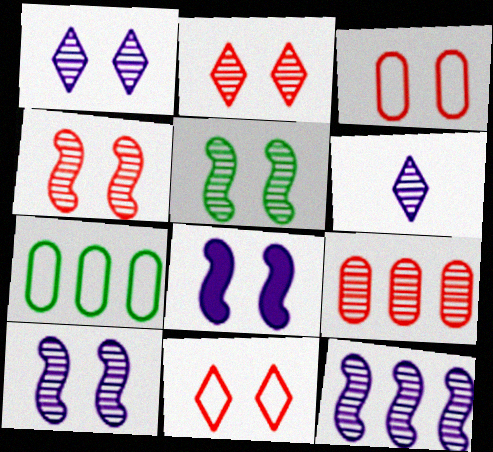[[4, 5, 10], 
[5, 6, 9]]